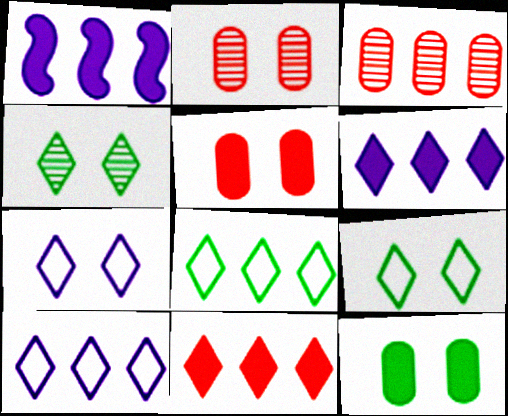[[1, 3, 8]]